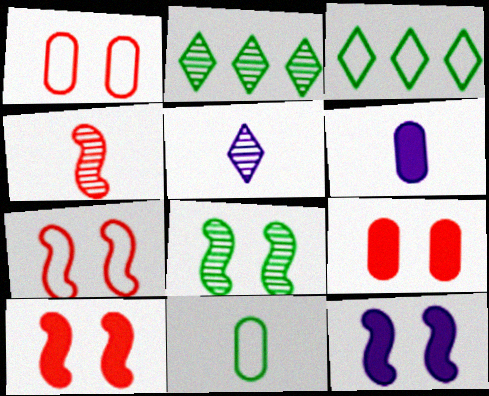[[2, 6, 7], 
[7, 8, 12]]